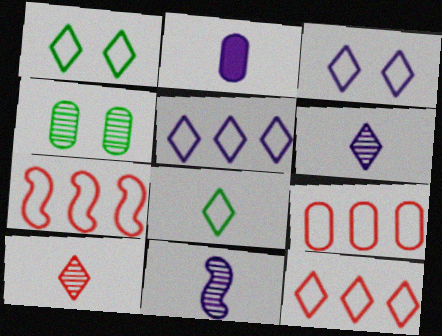[[2, 4, 9], 
[3, 8, 12], 
[7, 9, 12]]